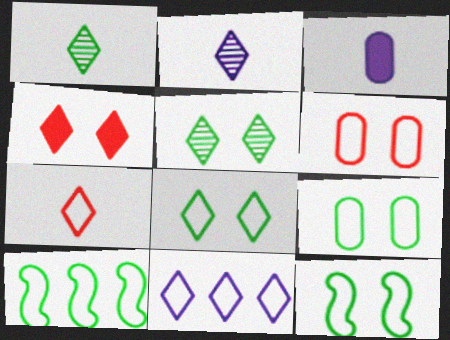[[1, 4, 11], 
[7, 8, 11], 
[8, 9, 12]]